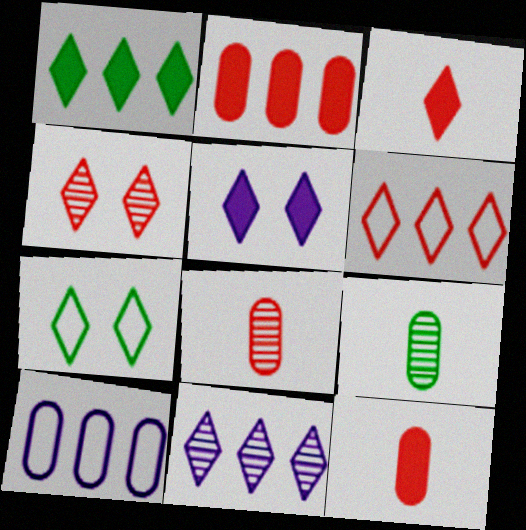[[1, 3, 5], 
[1, 6, 11], 
[3, 4, 6], 
[3, 7, 11], 
[4, 5, 7]]